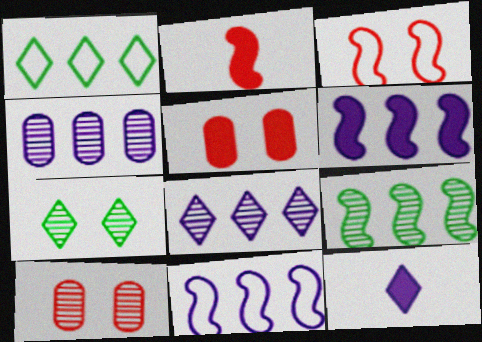[]